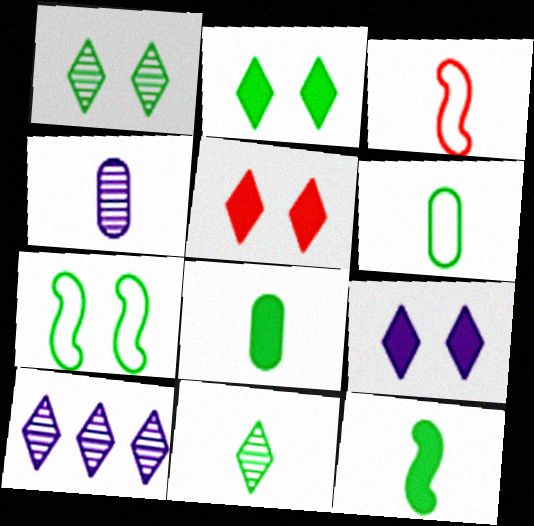[[2, 5, 9], 
[6, 11, 12]]